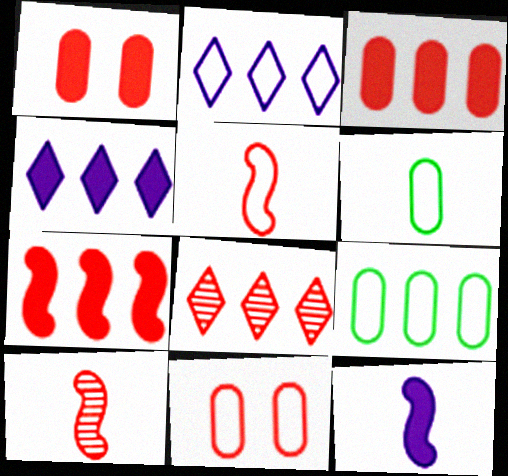[[1, 5, 8]]